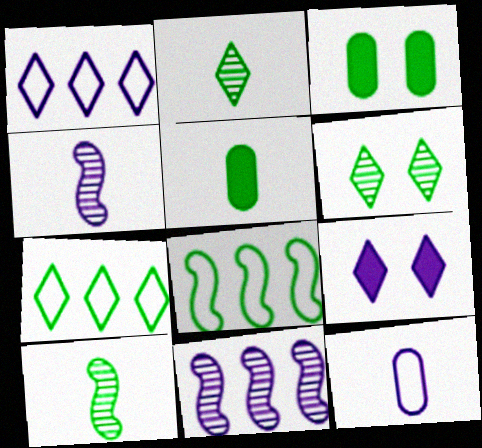[[2, 3, 8], 
[3, 7, 10], 
[5, 6, 8], 
[9, 11, 12]]